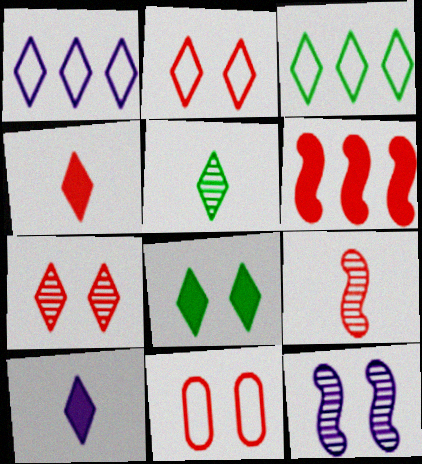[[3, 5, 8], 
[3, 7, 10], 
[8, 11, 12]]